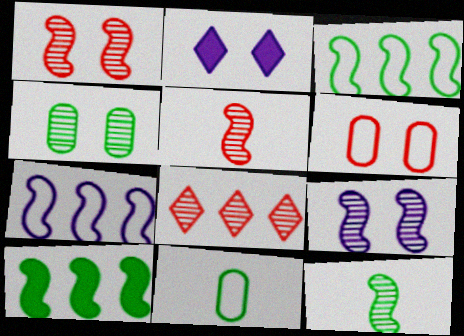[]